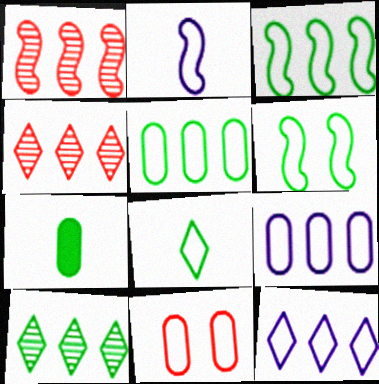[[5, 6, 8], 
[6, 7, 10]]